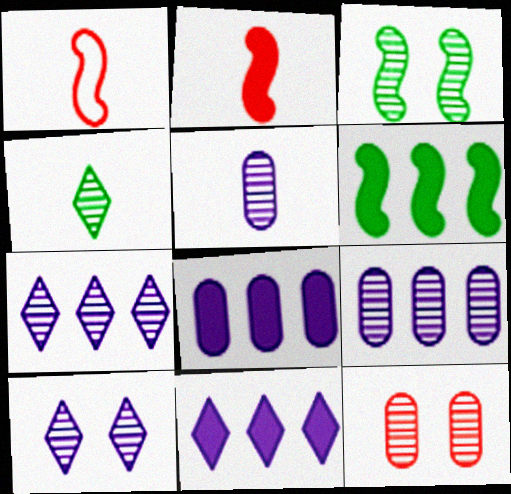[[3, 10, 12]]